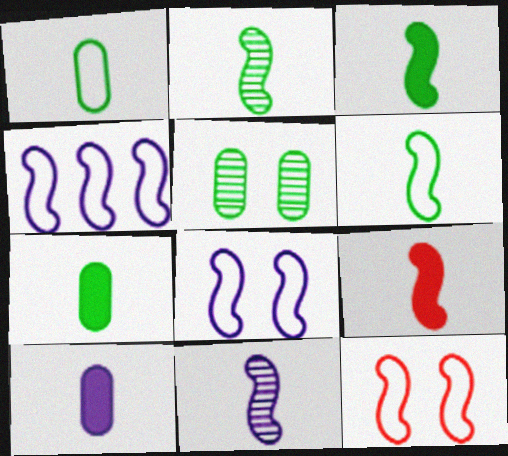[[2, 3, 6], 
[4, 6, 12], 
[6, 9, 11]]